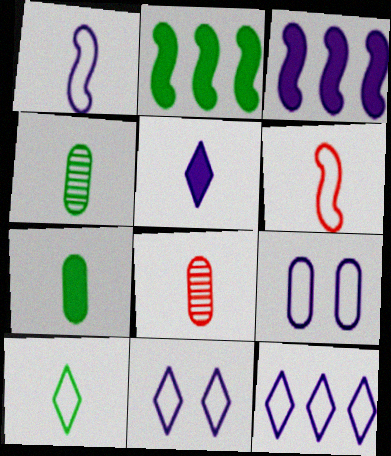[[1, 9, 12], 
[2, 8, 11], 
[4, 5, 6]]